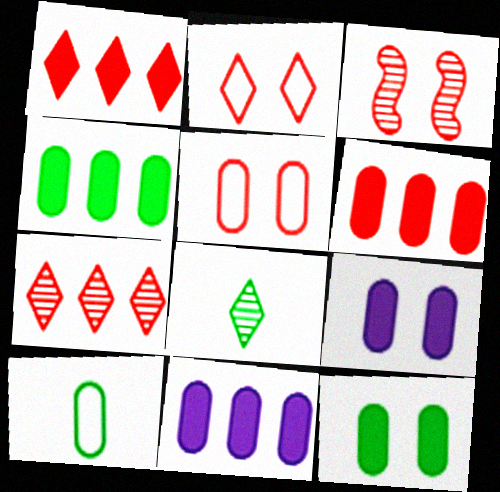[[4, 6, 11]]